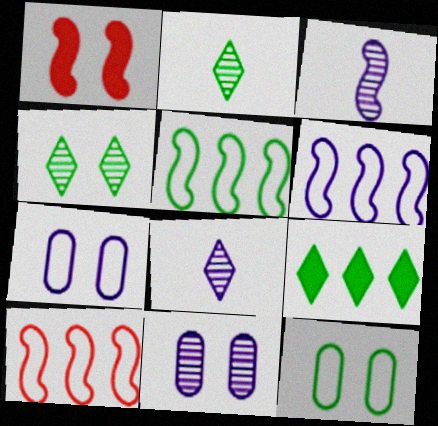[[1, 3, 5], 
[1, 4, 7], 
[5, 6, 10]]